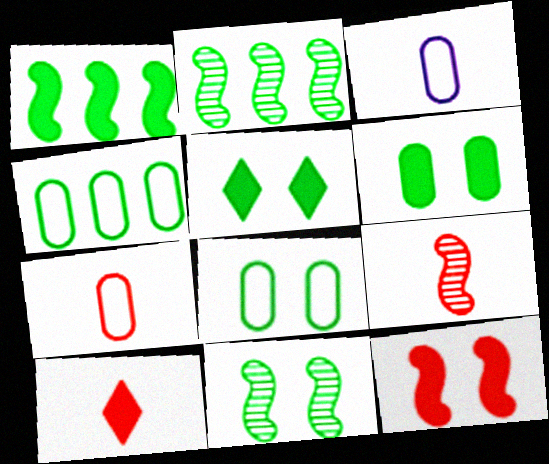[[5, 8, 11], 
[7, 9, 10]]